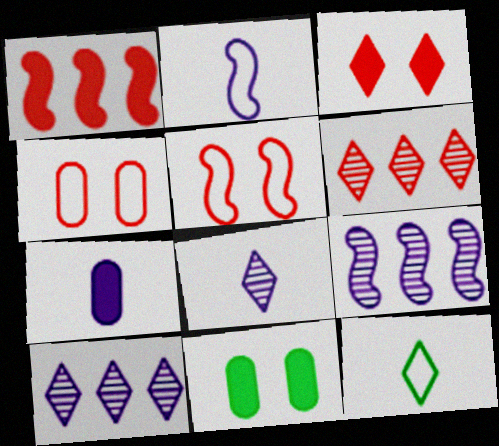[[2, 6, 11], 
[2, 7, 8], 
[3, 10, 12]]